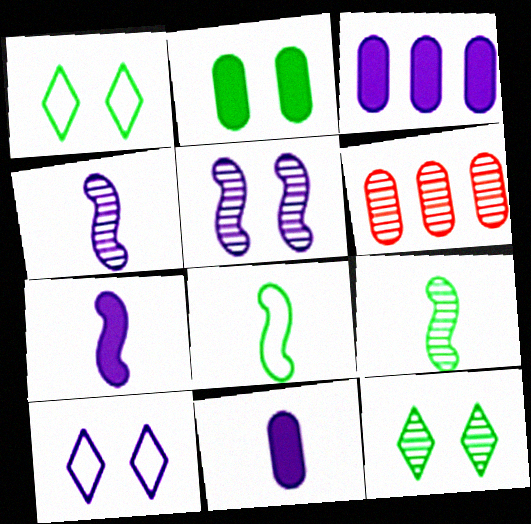[[1, 6, 7], 
[3, 4, 10], 
[4, 6, 12]]